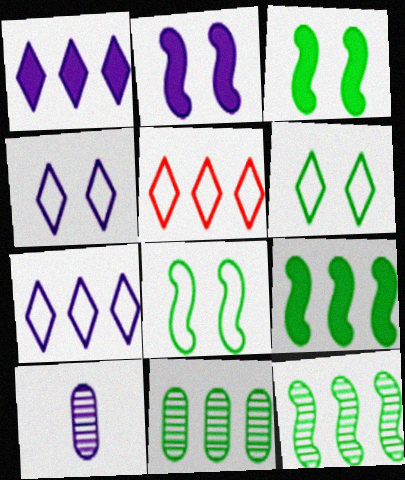[[2, 7, 10], 
[3, 5, 10]]